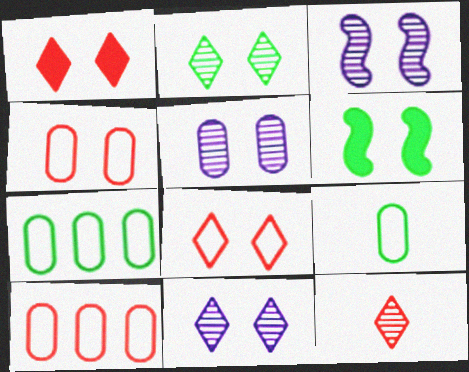[[3, 5, 11], 
[4, 6, 11], 
[5, 6, 8]]